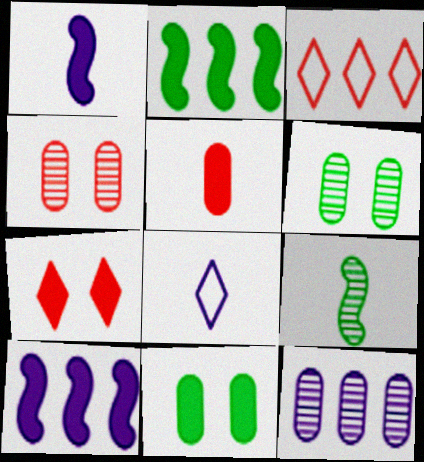[[1, 3, 6], 
[2, 3, 12], 
[2, 4, 8], 
[5, 8, 9]]